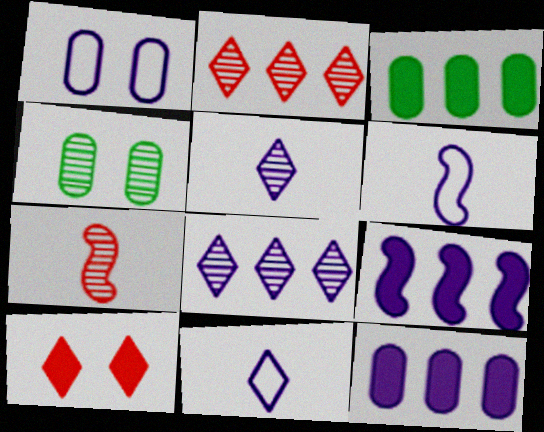[[1, 5, 9], 
[4, 7, 8]]